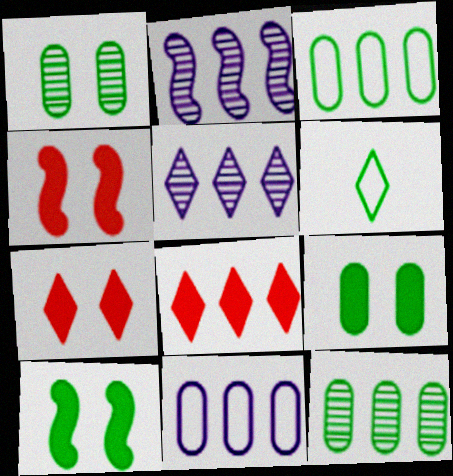[[2, 3, 8], 
[5, 6, 7], 
[6, 10, 12]]